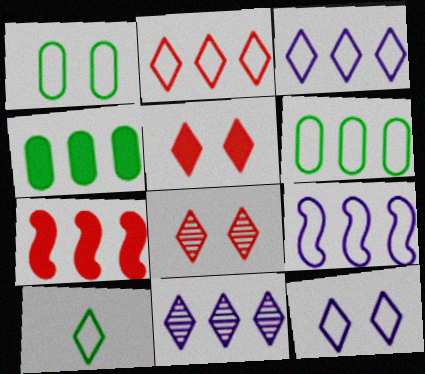[[2, 6, 9], 
[2, 10, 12], 
[5, 10, 11], 
[6, 7, 11]]